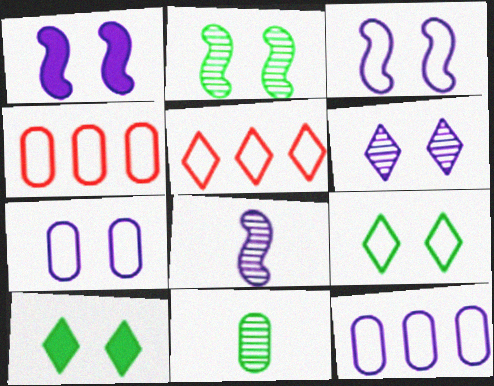[[1, 5, 11], 
[1, 6, 7], 
[4, 8, 10]]